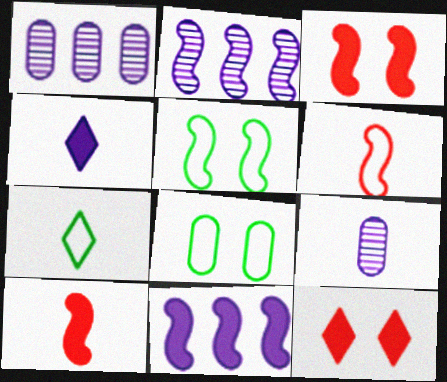[[1, 3, 7], 
[2, 5, 10], 
[7, 9, 10]]